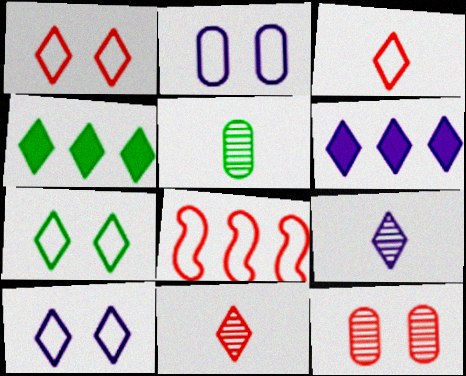[[1, 4, 9], 
[1, 7, 10], 
[4, 10, 11], 
[6, 7, 11], 
[6, 9, 10]]